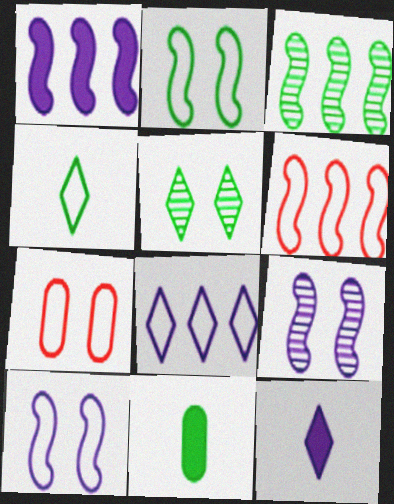[[1, 3, 6], 
[3, 7, 12]]